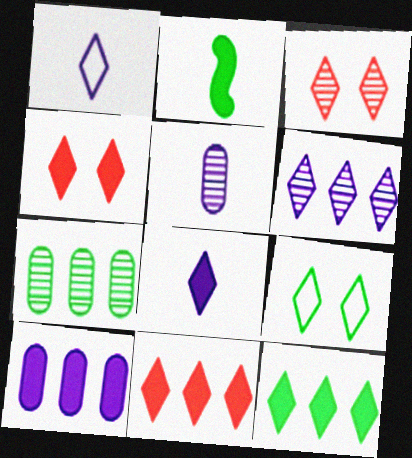[[1, 3, 12], 
[2, 4, 10], 
[2, 7, 9], 
[4, 8, 12]]